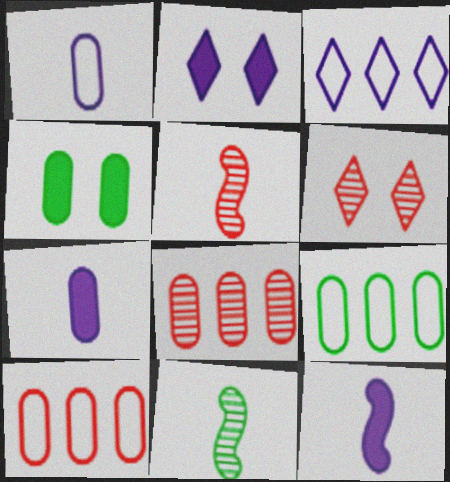[[1, 4, 8], 
[2, 5, 9], 
[2, 10, 11], 
[3, 4, 5], 
[5, 6, 8], 
[6, 9, 12]]